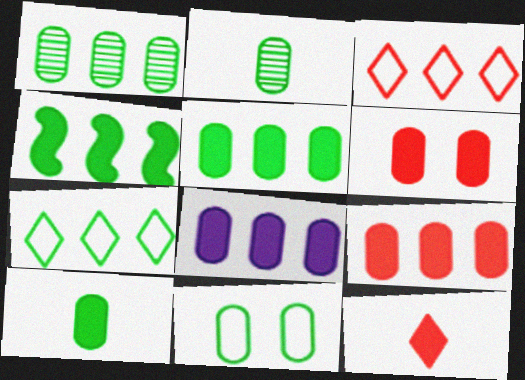[[1, 4, 7], 
[1, 10, 11], 
[2, 5, 11], 
[5, 8, 9], 
[6, 8, 10]]